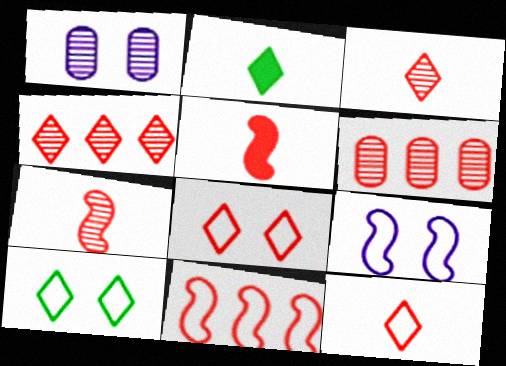[[1, 2, 11], 
[2, 6, 9], 
[5, 6, 8]]